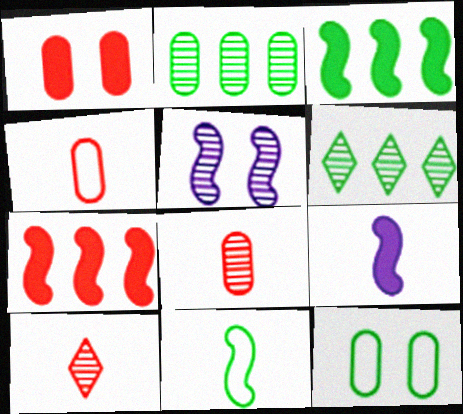[[2, 5, 10], 
[5, 6, 8], 
[5, 7, 11]]